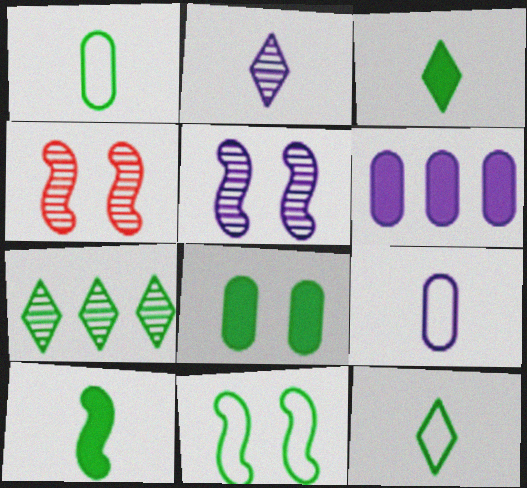[[4, 6, 12]]